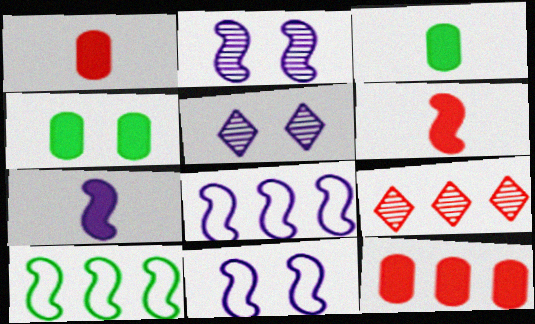[[1, 5, 10], 
[2, 6, 10], 
[2, 7, 8], 
[3, 9, 11]]